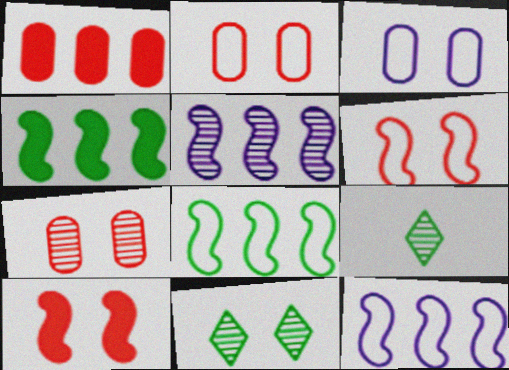[[3, 10, 11], 
[5, 7, 9]]